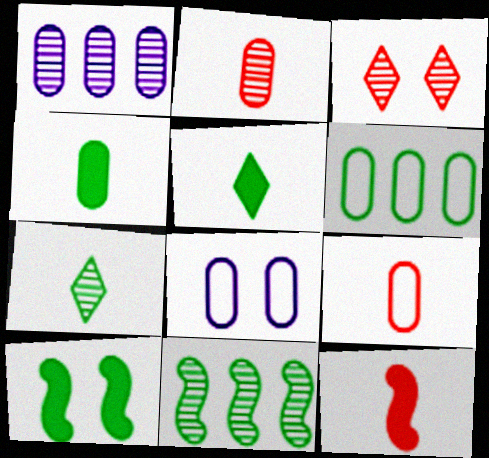[[3, 8, 10], 
[6, 7, 10], 
[6, 8, 9]]